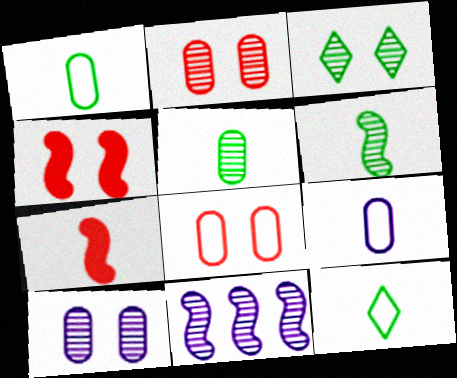[]